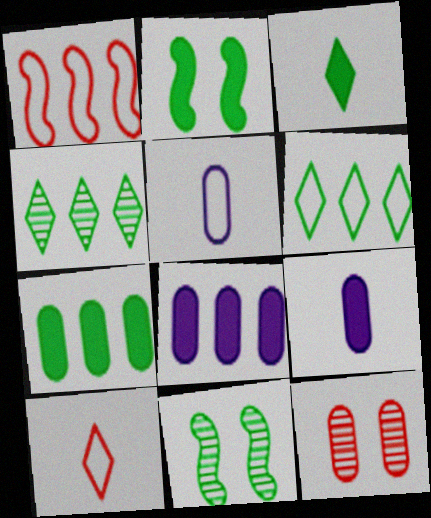[[1, 4, 8], 
[2, 3, 7], 
[5, 7, 12], 
[8, 10, 11]]